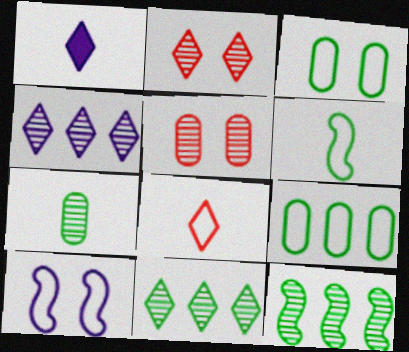[[8, 9, 10]]